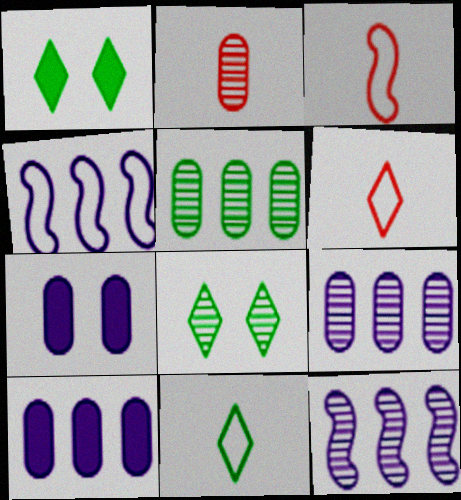[[1, 2, 4], 
[1, 3, 9], 
[2, 8, 12], 
[3, 8, 10]]